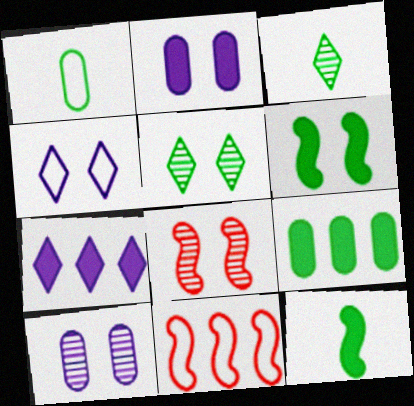[[1, 3, 12], 
[1, 4, 11], 
[1, 7, 8], 
[2, 3, 11], 
[5, 8, 10]]